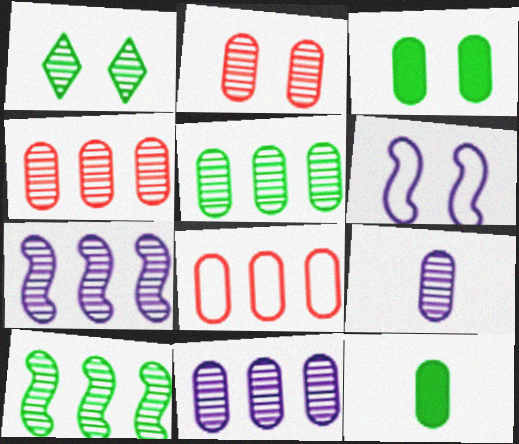[[2, 5, 9], 
[3, 8, 9], 
[4, 5, 11]]